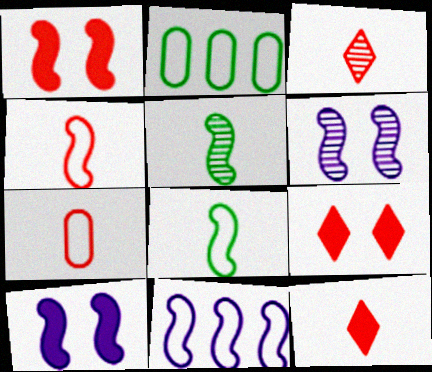[[1, 5, 11], 
[2, 3, 10], 
[2, 6, 12]]